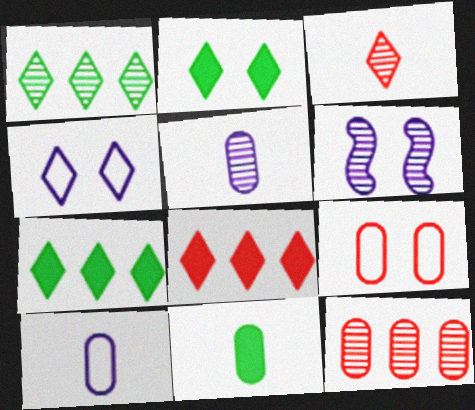[[2, 6, 9], 
[3, 4, 7]]